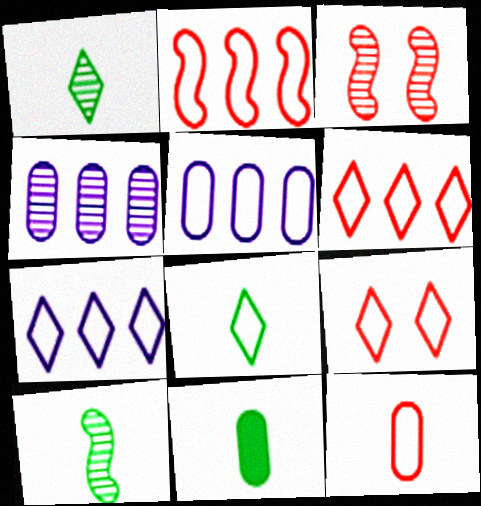[[1, 3, 4], 
[2, 9, 12], 
[3, 7, 11], 
[7, 8, 9], 
[8, 10, 11]]